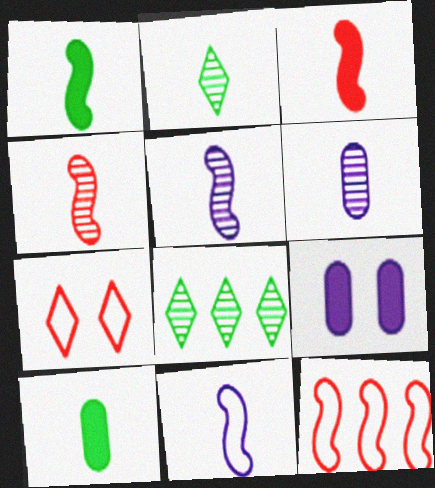[[1, 4, 11], 
[2, 4, 6], 
[2, 9, 12]]